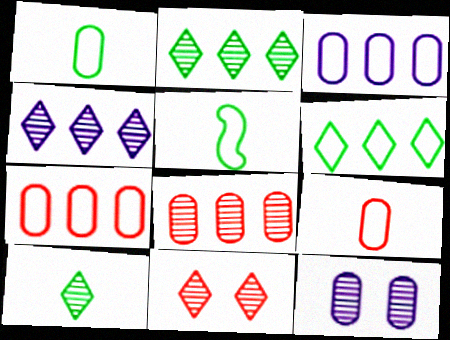[[4, 10, 11]]